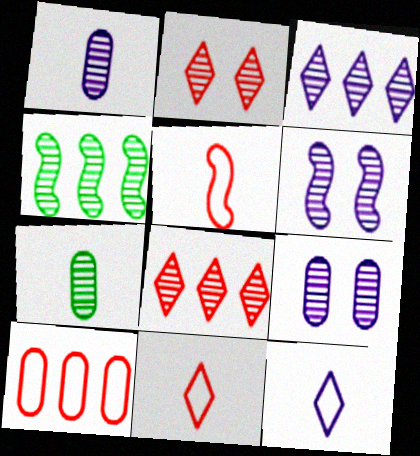[[1, 2, 4], 
[1, 3, 6], 
[6, 7, 8]]